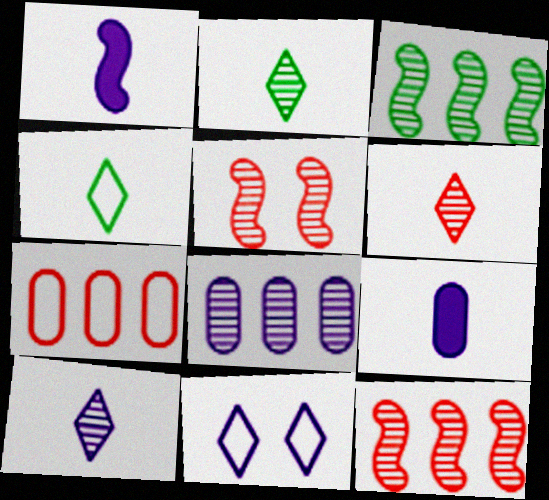[[1, 8, 11], 
[2, 5, 8], 
[2, 6, 10]]